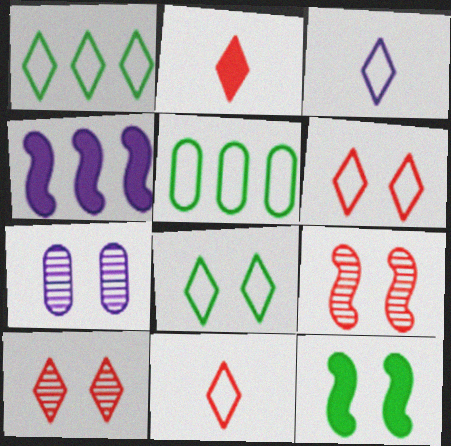[[1, 3, 6], 
[3, 4, 7], 
[6, 7, 12]]